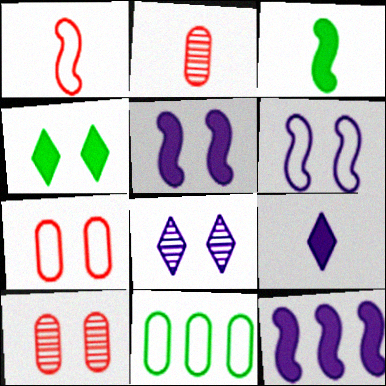[[4, 6, 10]]